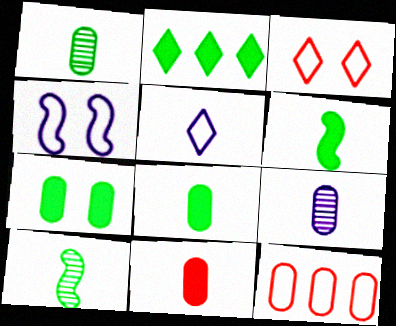[[2, 6, 7], 
[5, 10, 11], 
[7, 9, 12]]